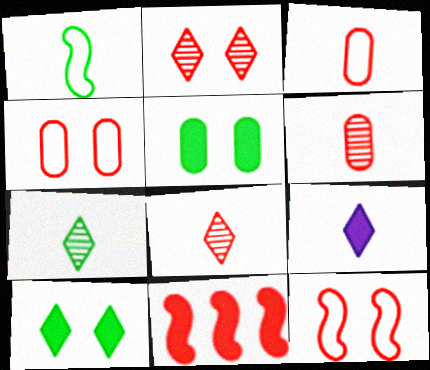[[1, 6, 9], 
[2, 3, 11], 
[4, 8, 11], 
[5, 9, 11]]